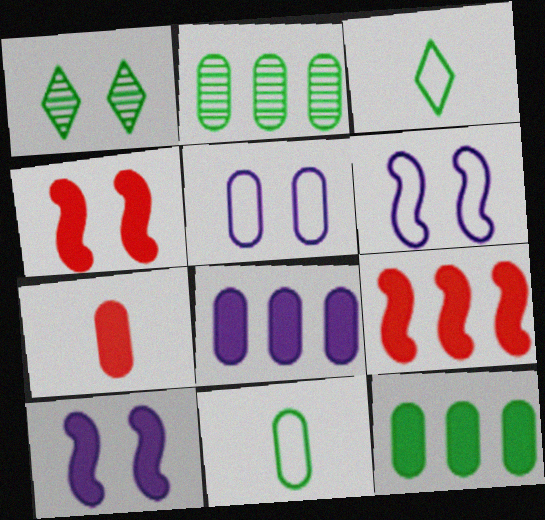[[1, 4, 5], 
[2, 5, 7]]